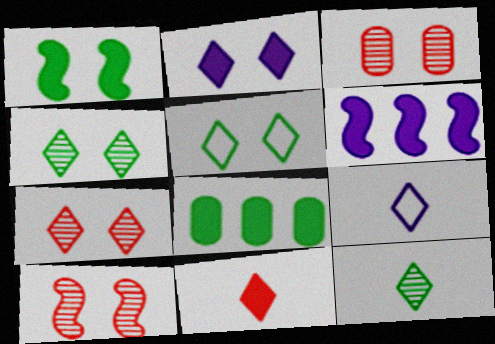[[2, 5, 7], 
[3, 7, 10], 
[8, 9, 10], 
[9, 11, 12]]